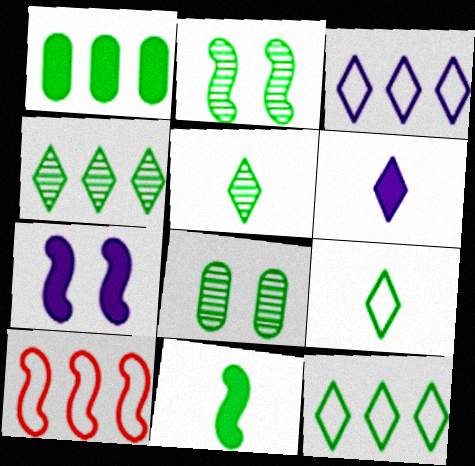[[1, 2, 9], 
[6, 8, 10], 
[8, 11, 12]]